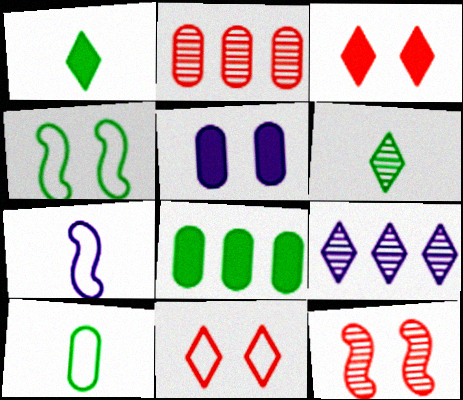[[1, 9, 11], 
[2, 5, 10], 
[4, 6, 8], 
[5, 7, 9]]